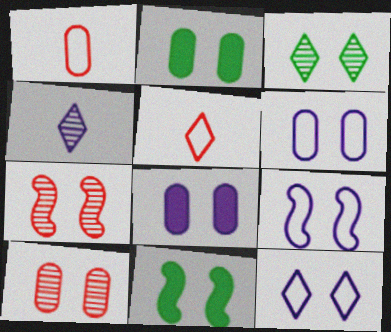[[2, 6, 10], 
[2, 7, 12], 
[6, 9, 12], 
[7, 9, 11], 
[10, 11, 12]]